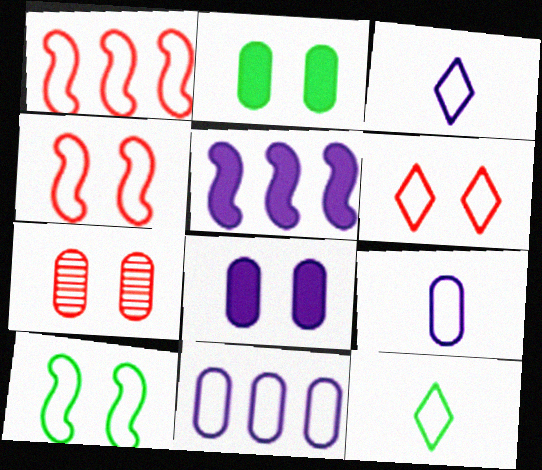[[4, 11, 12], 
[5, 7, 12]]